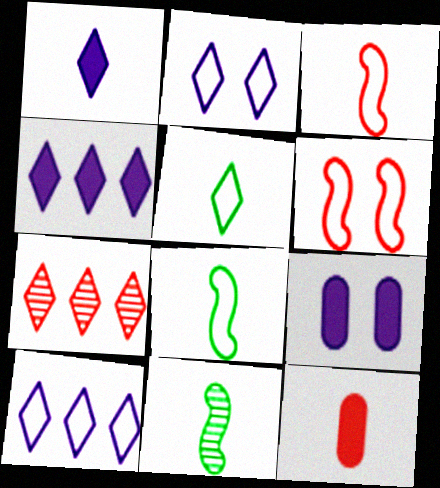[[6, 7, 12], 
[7, 8, 9]]